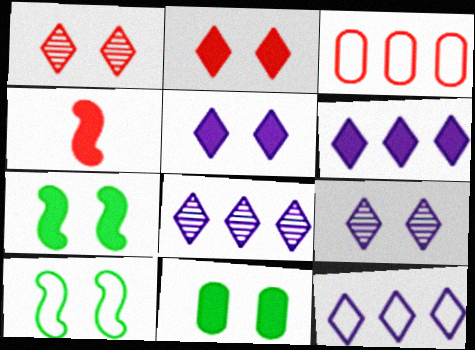[[1, 3, 4], 
[4, 6, 11], 
[6, 8, 12]]